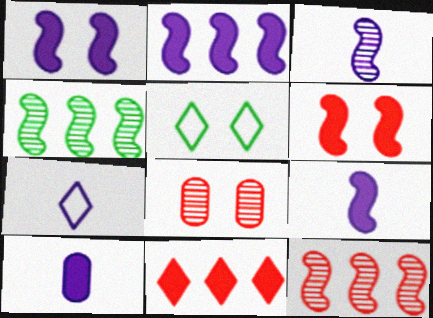[[1, 2, 9], 
[1, 5, 8], 
[3, 7, 10], 
[5, 10, 12]]